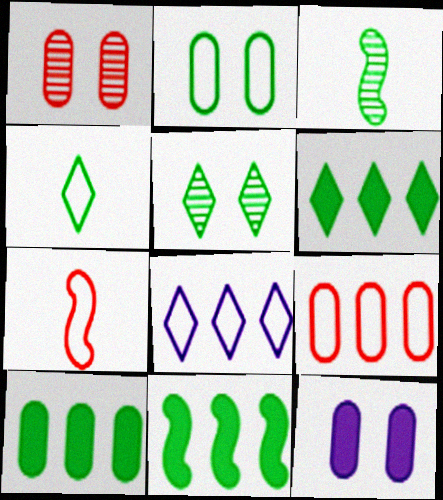[[1, 2, 12], 
[2, 3, 6], 
[2, 7, 8], 
[4, 5, 6], 
[6, 10, 11]]